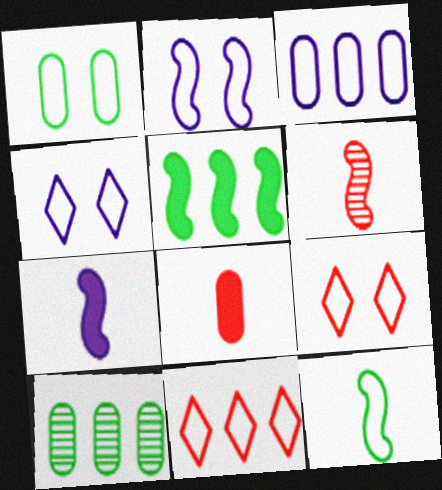[[1, 2, 9], 
[2, 5, 6], 
[3, 9, 12], 
[6, 7, 12], 
[7, 9, 10]]